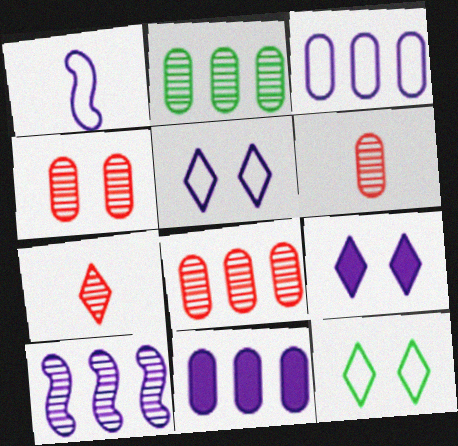[[1, 3, 5], 
[4, 6, 8]]